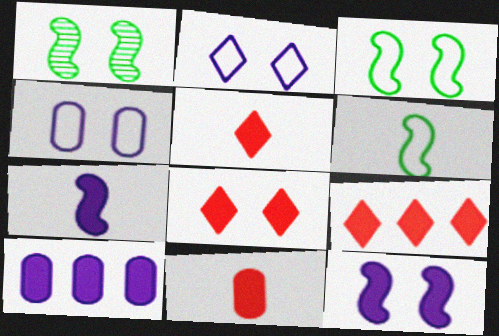[[1, 4, 8], 
[5, 8, 9]]